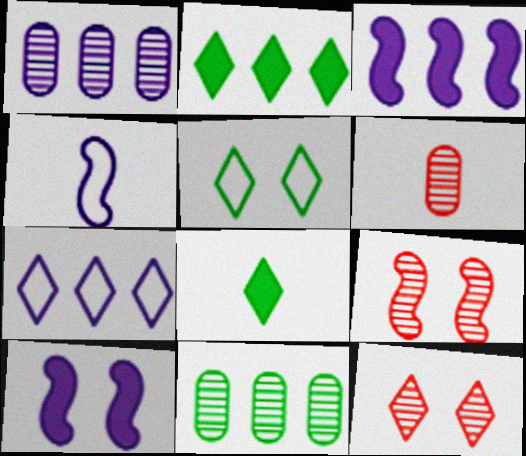[[1, 3, 7], 
[3, 5, 6], 
[4, 6, 8], 
[7, 8, 12]]